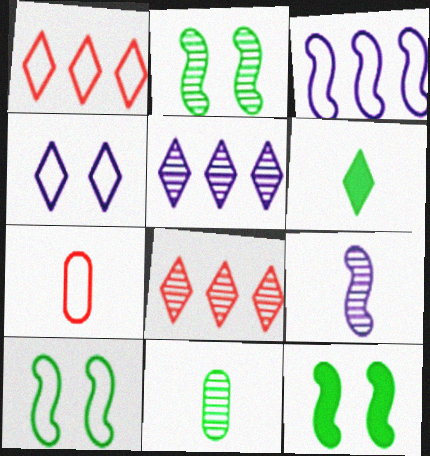[[2, 10, 12], 
[4, 6, 8], 
[5, 7, 12], 
[6, 7, 9]]